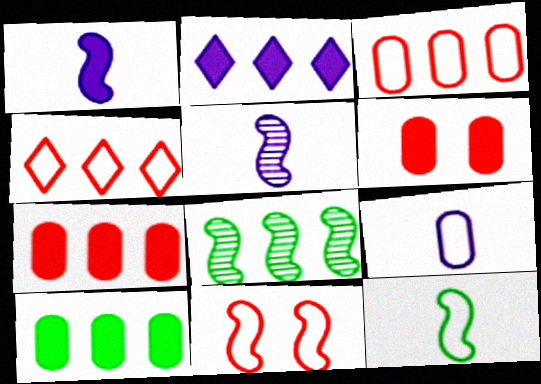[[1, 8, 11], 
[2, 3, 8]]